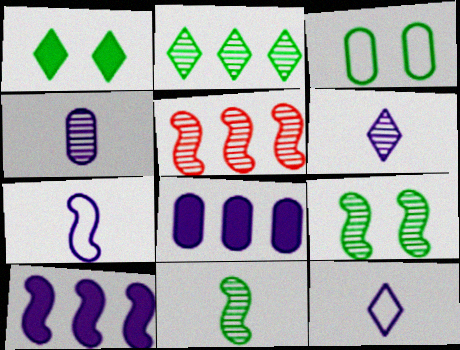[[1, 3, 9]]